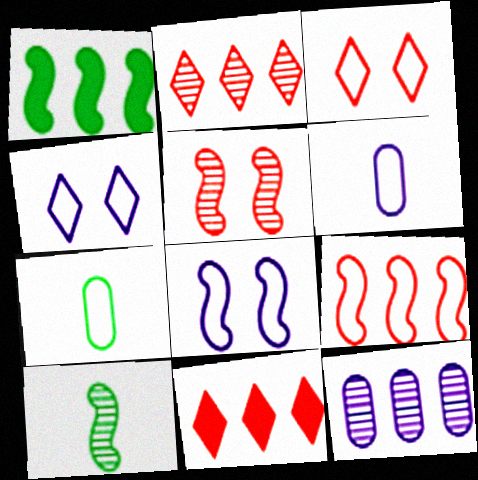[[4, 7, 9]]